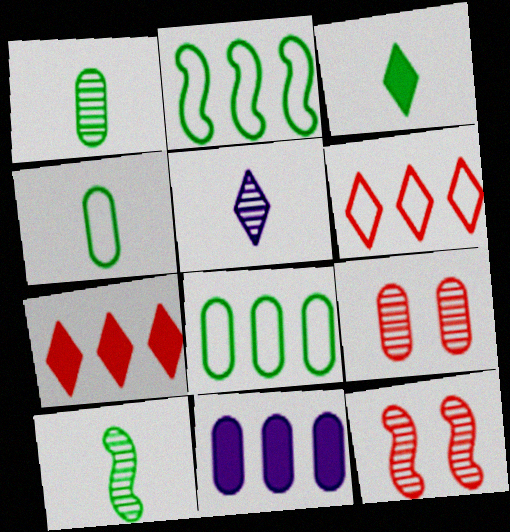[[3, 4, 10], 
[4, 9, 11]]